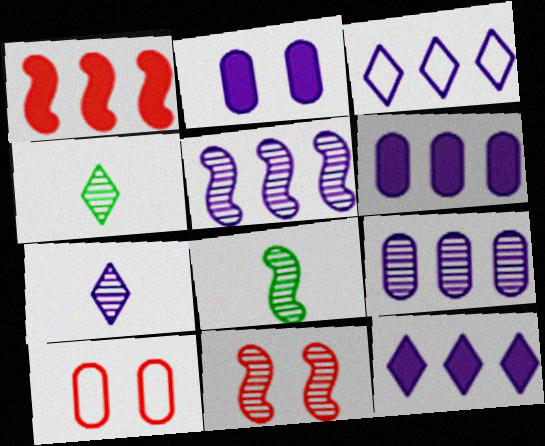[[3, 5, 6], 
[4, 9, 11], 
[5, 8, 11], 
[8, 10, 12]]